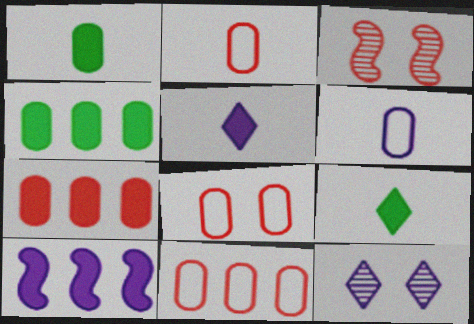[[2, 8, 11], 
[6, 10, 12]]